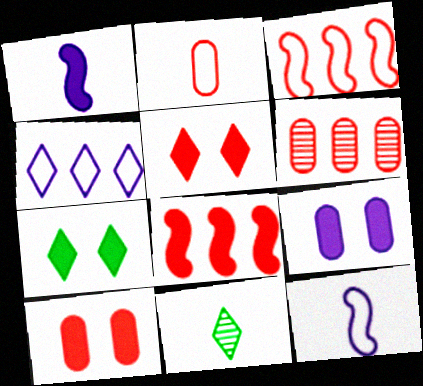[[1, 2, 11], 
[2, 6, 10], 
[3, 9, 11], 
[4, 5, 11], 
[6, 7, 12]]